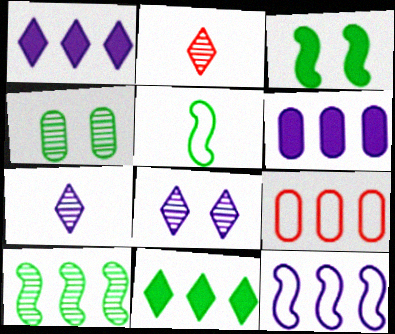[[1, 9, 10], 
[3, 5, 10], 
[3, 7, 9], 
[4, 5, 11]]